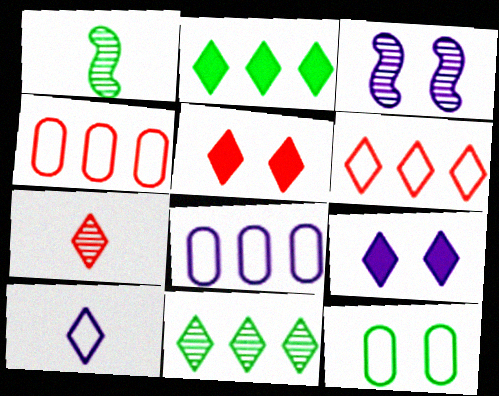[[1, 2, 12], 
[1, 4, 9], 
[1, 5, 8], 
[3, 5, 12], 
[5, 6, 7], 
[5, 10, 11]]